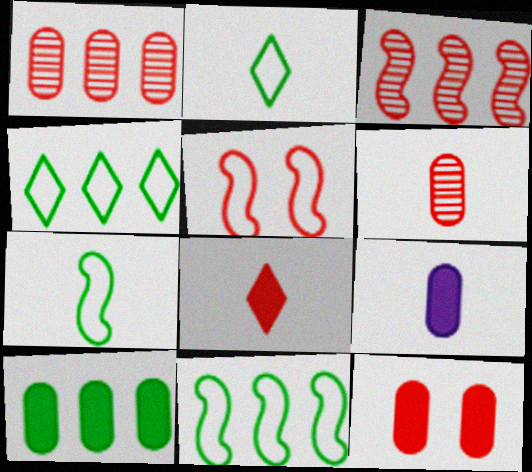[[1, 5, 8], 
[9, 10, 12]]